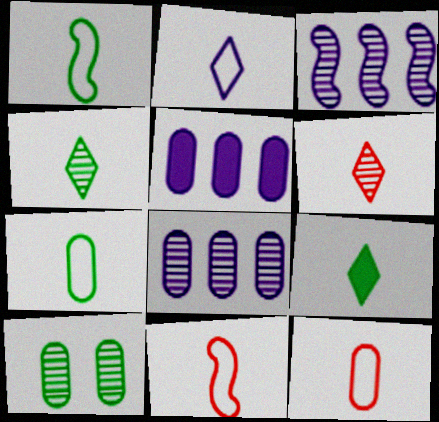[[1, 2, 12], 
[2, 6, 9], 
[2, 7, 11], 
[3, 6, 10], 
[5, 10, 12]]